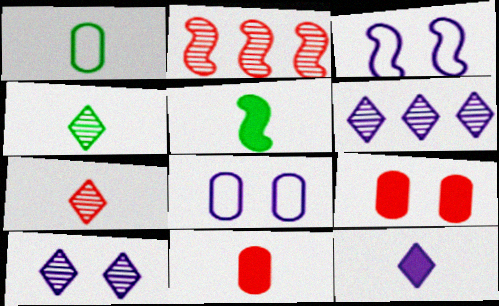[[1, 4, 5], 
[2, 3, 5], 
[5, 11, 12]]